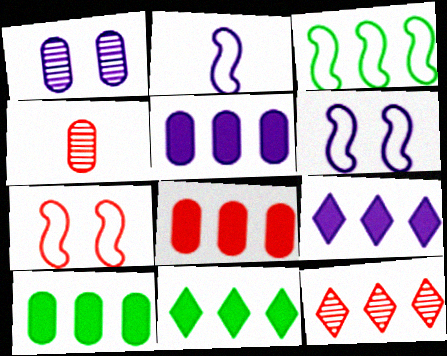[[1, 2, 9], 
[2, 3, 7], 
[3, 5, 12], 
[4, 6, 11], 
[5, 8, 10]]